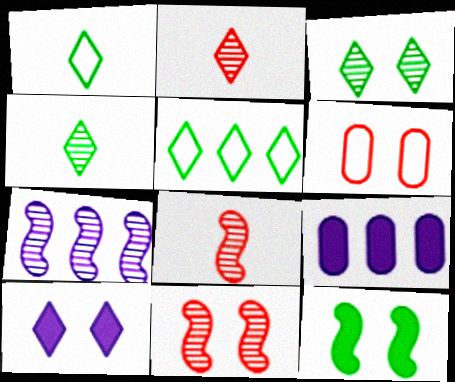[[1, 9, 11], 
[2, 5, 10]]